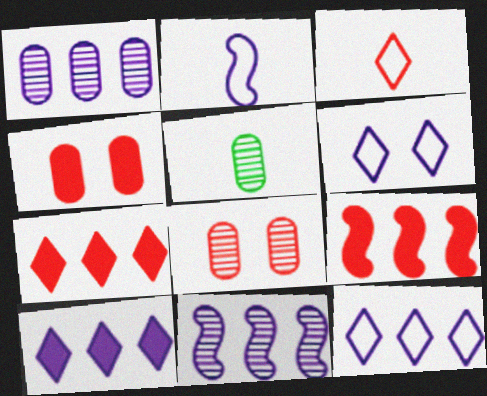[[1, 5, 8], 
[3, 8, 9], 
[5, 6, 9]]